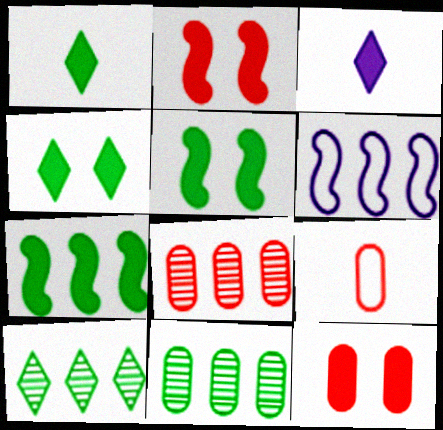[[3, 7, 12], 
[8, 9, 12]]